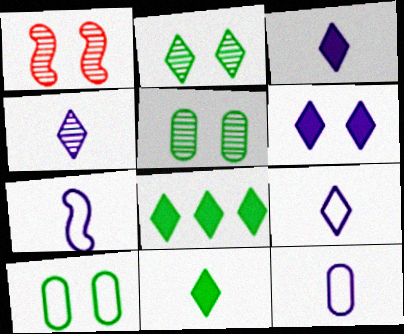[[1, 6, 10], 
[1, 8, 12], 
[3, 4, 9], 
[7, 9, 12]]